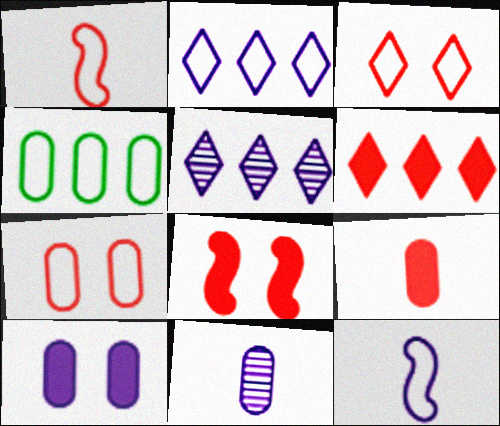[[3, 4, 12], 
[5, 10, 12], 
[6, 8, 9]]